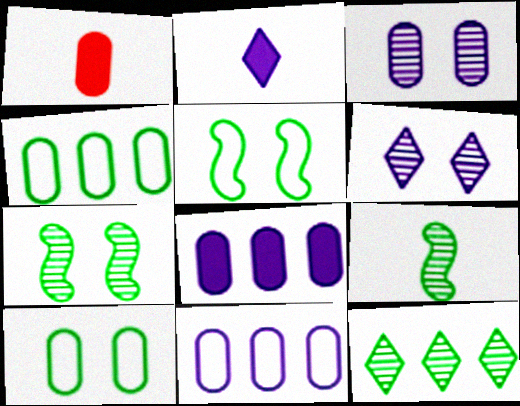[[1, 3, 4]]